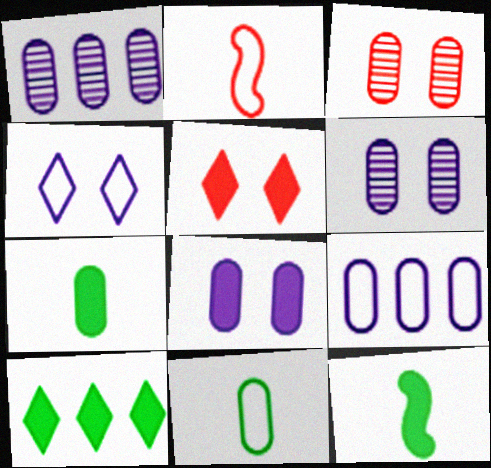[[2, 6, 10], 
[3, 7, 9]]